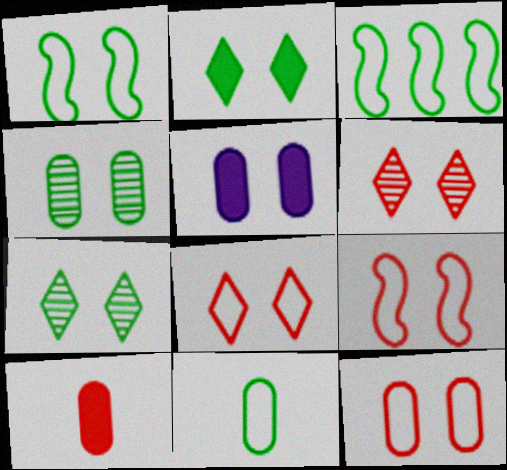[[1, 2, 4], 
[1, 5, 6], 
[4, 5, 12], 
[5, 7, 9], 
[8, 9, 12]]